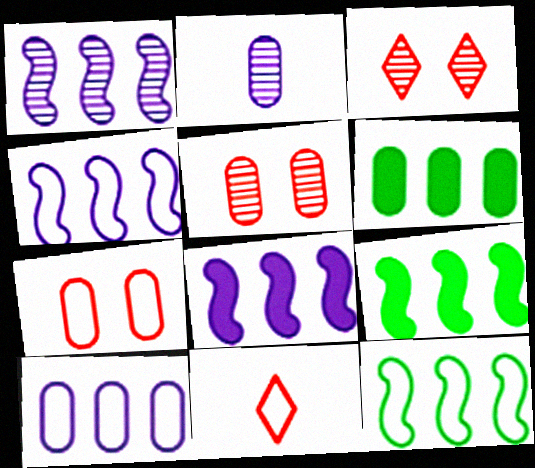[[1, 4, 8], 
[2, 6, 7]]